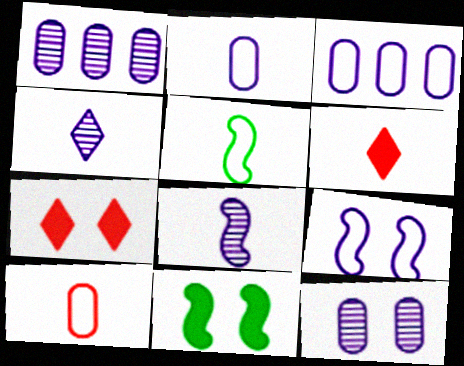[[1, 5, 7]]